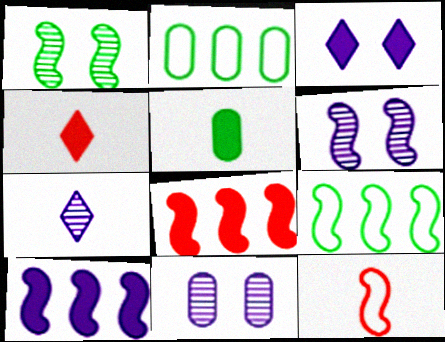[[1, 10, 12], 
[2, 4, 6], 
[3, 5, 8], 
[4, 9, 11], 
[5, 7, 12]]